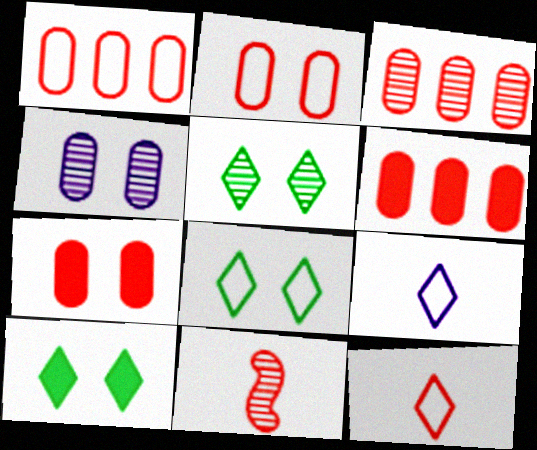[[1, 3, 6], 
[5, 8, 10]]